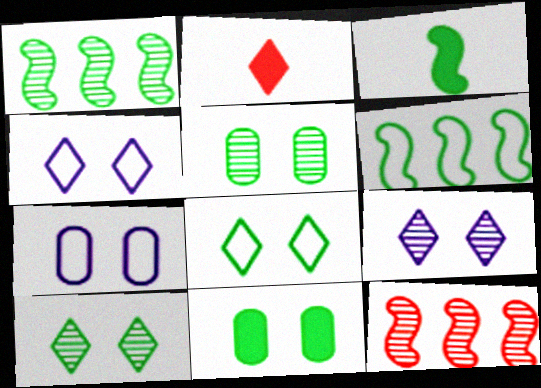[[1, 2, 7]]